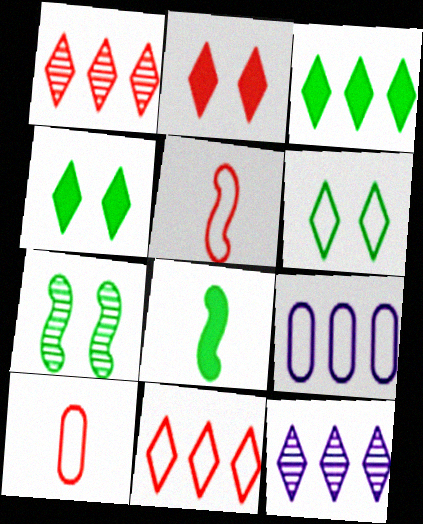[[3, 11, 12], 
[5, 6, 9]]